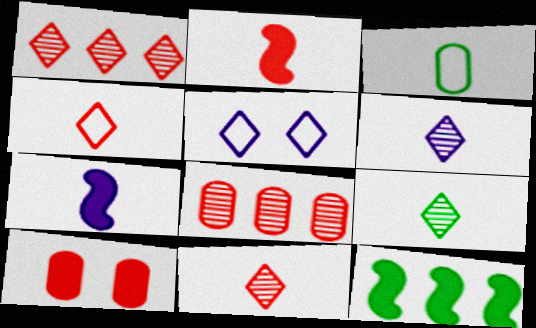[[2, 3, 6], 
[3, 7, 11], 
[6, 9, 11]]